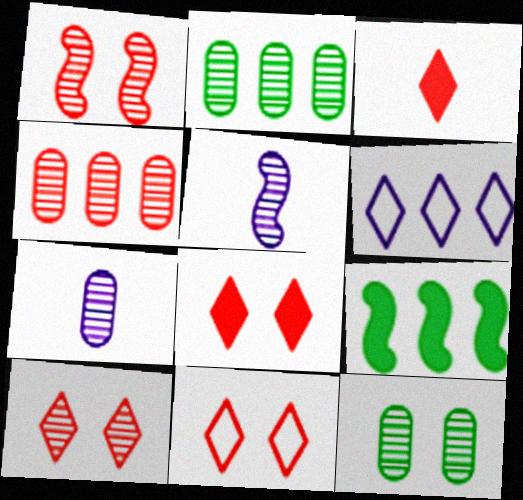[[2, 5, 10], 
[4, 6, 9], 
[4, 7, 12], 
[7, 9, 11], 
[8, 10, 11]]